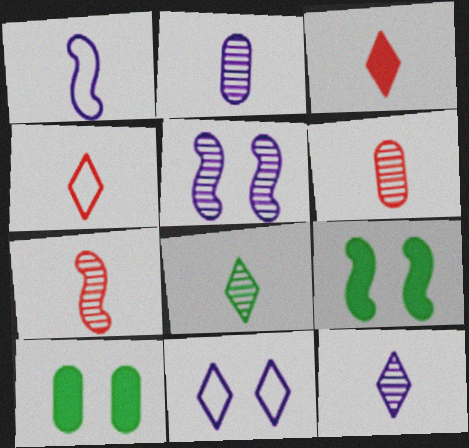[[2, 7, 8]]